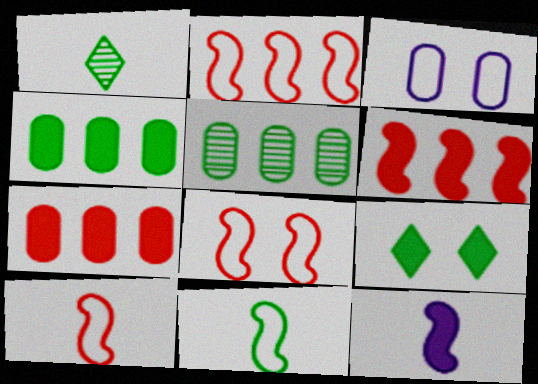[[1, 3, 6], 
[2, 8, 10], 
[5, 9, 11], 
[7, 9, 12]]